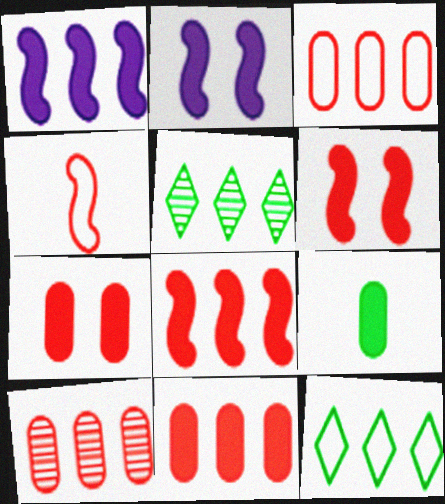[[1, 3, 5], 
[1, 10, 12], 
[3, 10, 11]]